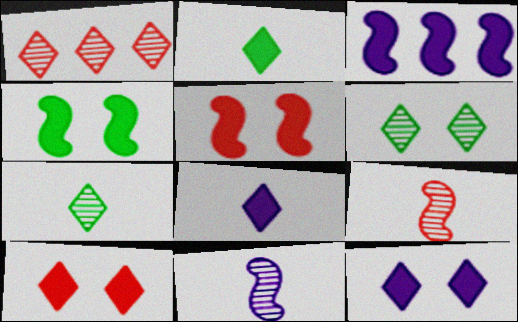[]